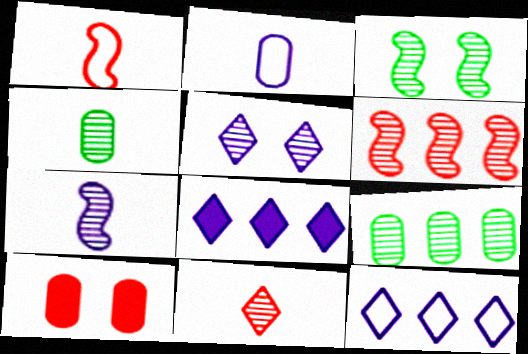[[2, 9, 10], 
[3, 6, 7], 
[4, 5, 6], 
[4, 7, 11]]